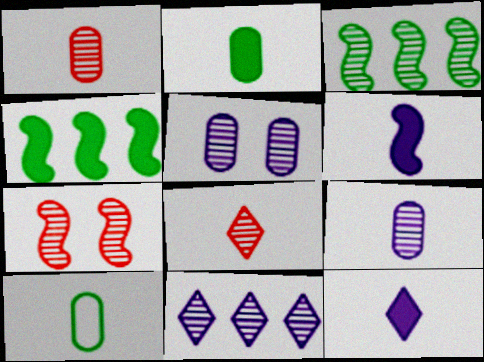[[3, 5, 8], 
[6, 8, 10]]